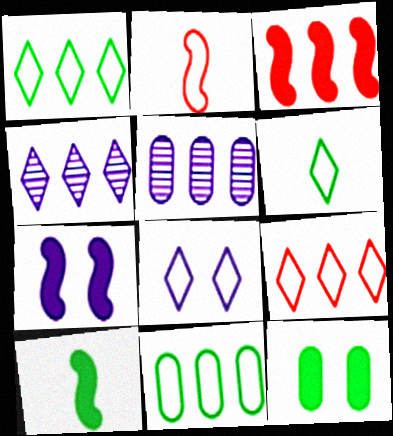[[1, 3, 5], 
[2, 4, 12], 
[2, 8, 11], 
[3, 4, 11], 
[3, 7, 10], 
[6, 8, 9]]